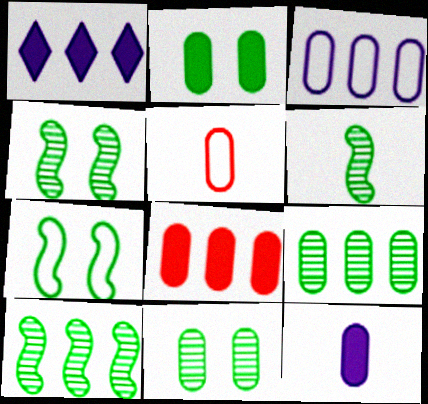[[1, 4, 5], 
[2, 8, 12], 
[3, 8, 9], 
[4, 6, 10]]